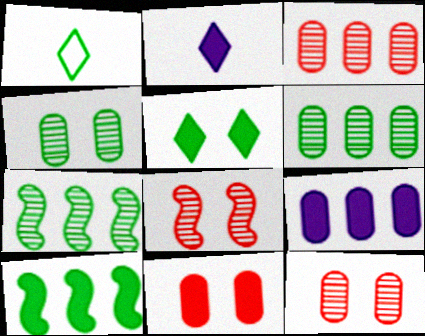[[1, 4, 10], 
[1, 8, 9], 
[2, 10, 11]]